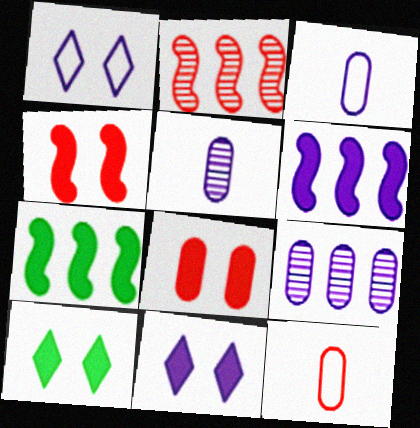[[1, 5, 6], 
[2, 3, 10]]